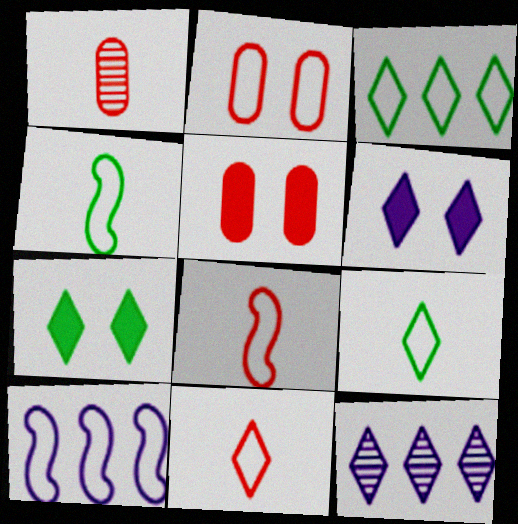[[1, 7, 10], 
[2, 9, 10], 
[4, 5, 12], 
[7, 11, 12]]